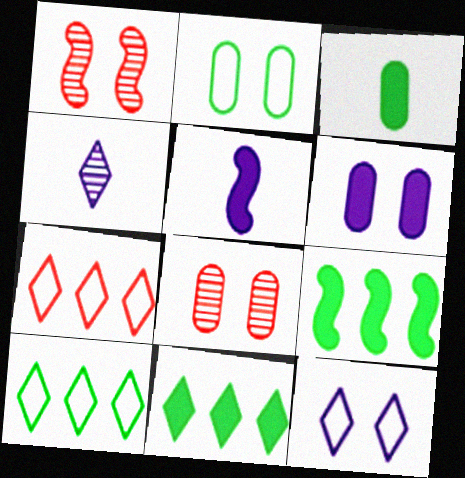[[2, 6, 8], 
[5, 8, 10]]